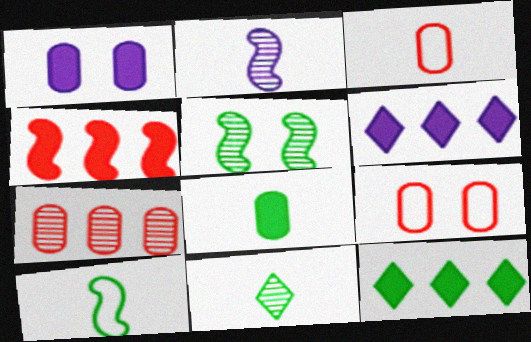[[2, 9, 12], 
[3, 5, 6], 
[8, 10, 11]]